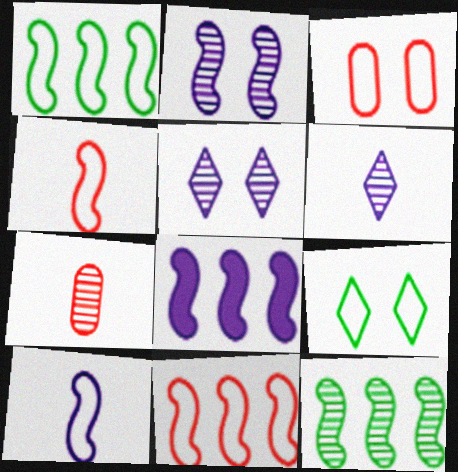[[2, 8, 10], 
[5, 7, 12], 
[7, 8, 9], 
[8, 11, 12]]